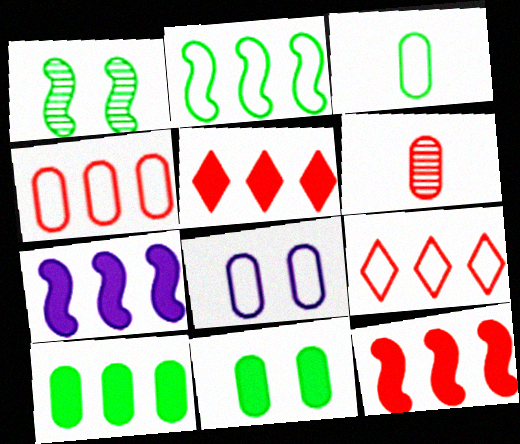[[3, 4, 8], 
[5, 7, 10], 
[6, 8, 10]]